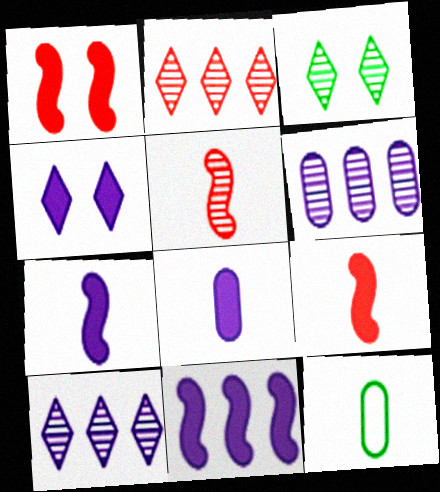[[1, 10, 12], 
[3, 5, 6], 
[4, 8, 11]]